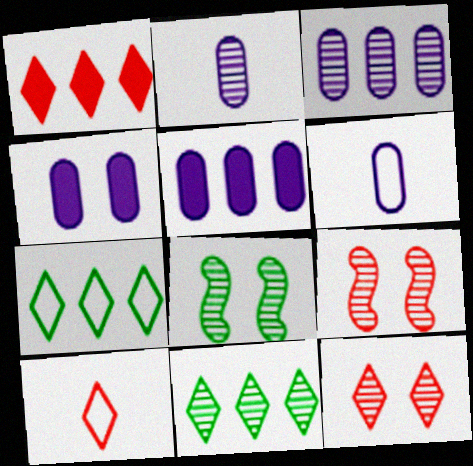[[1, 6, 8], 
[1, 10, 12], 
[2, 9, 11], 
[3, 4, 6], 
[5, 8, 10]]